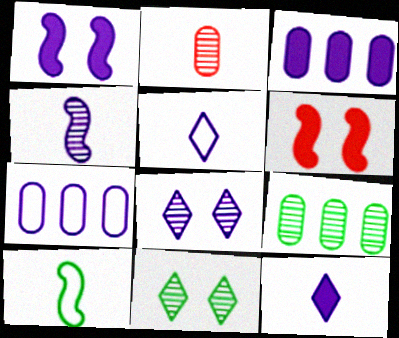[[1, 3, 12], 
[2, 10, 12], 
[5, 6, 9]]